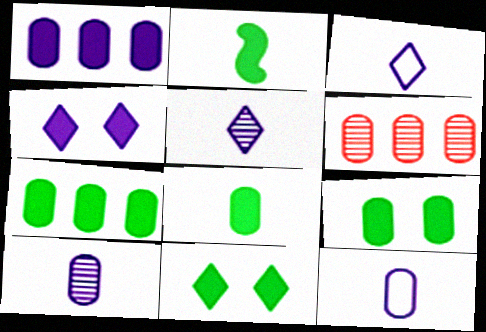[[2, 7, 11], 
[6, 9, 12], 
[7, 8, 9]]